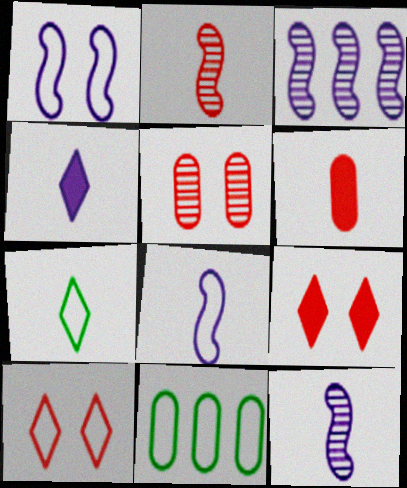[[6, 7, 12], 
[8, 10, 11], 
[9, 11, 12]]